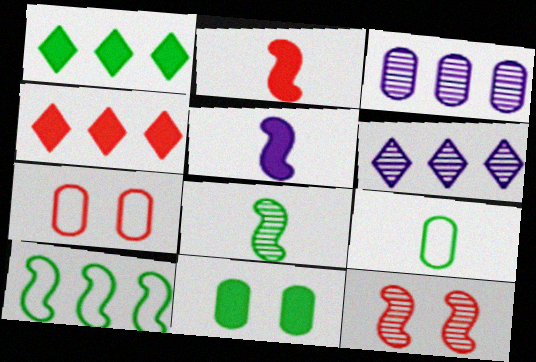[[3, 4, 10], 
[4, 5, 11], 
[5, 10, 12]]